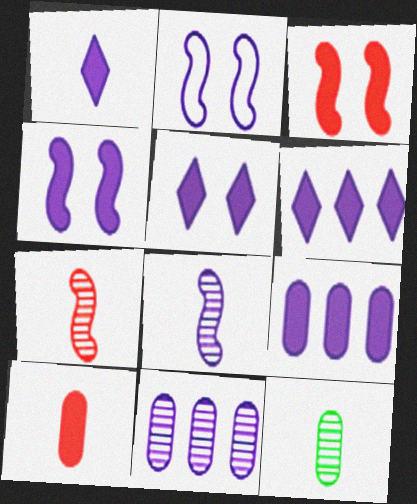[[1, 2, 11], 
[1, 4, 9], 
[1, 5, 6]]